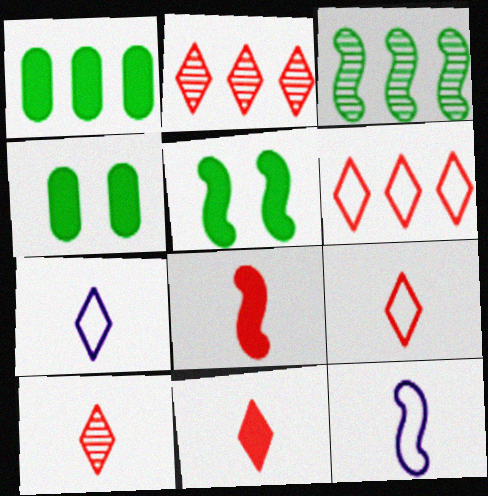[[2, 4, 12], 
[9, 10, 11]]